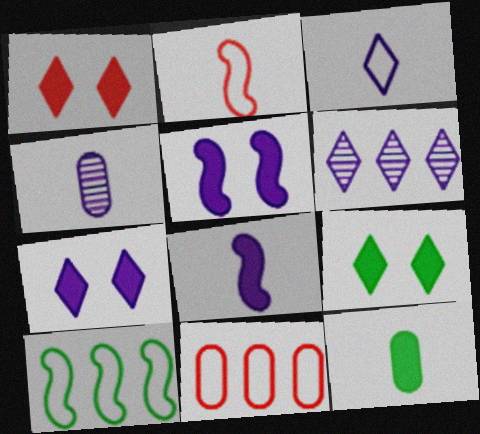[[1, 4, 10], 
[1, 7, 9], 
[3, 4, 8], 
[3, 6, 7]]